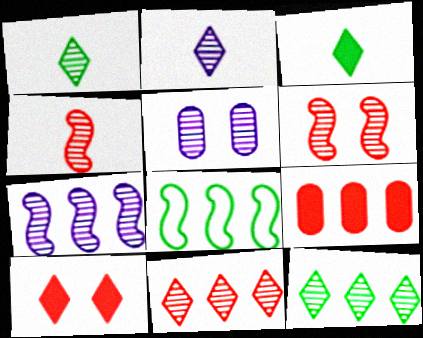[[2, 5, 7], 
[4, 5, 12]]